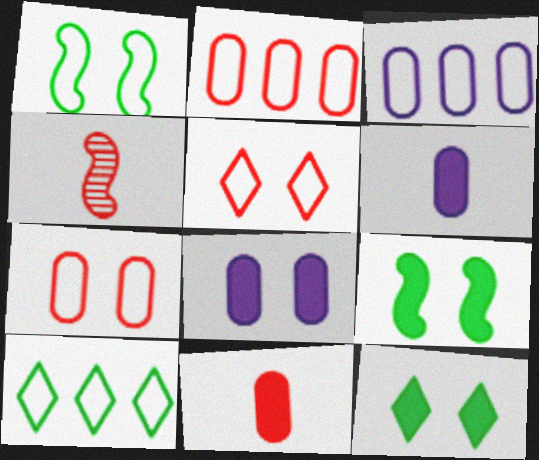[[3, 4, 12], 
[4, 8, 10]]